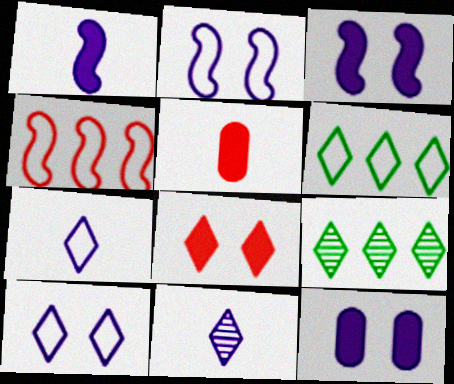[[2, 5, 9], 
[6, 8, 11], 
[7, 8, 9]]